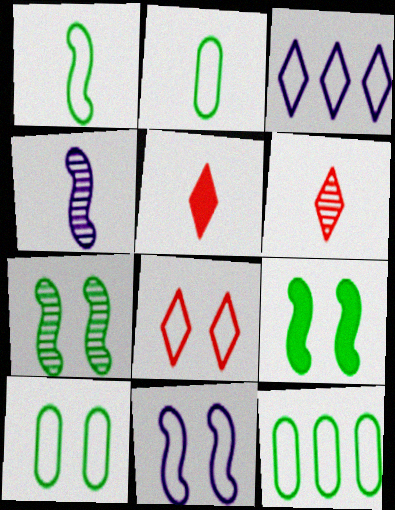[[2, 4, 5], 
[2, 10, 12], 
[8, 10, 11]]